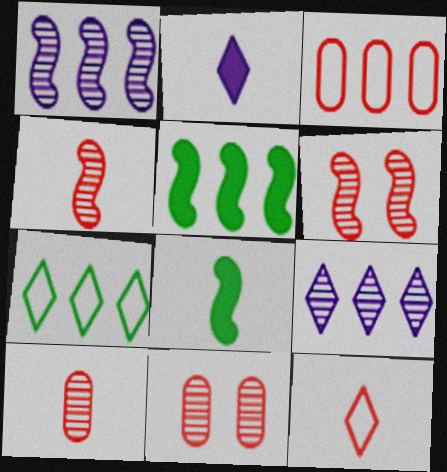[[3, 5, 9]]